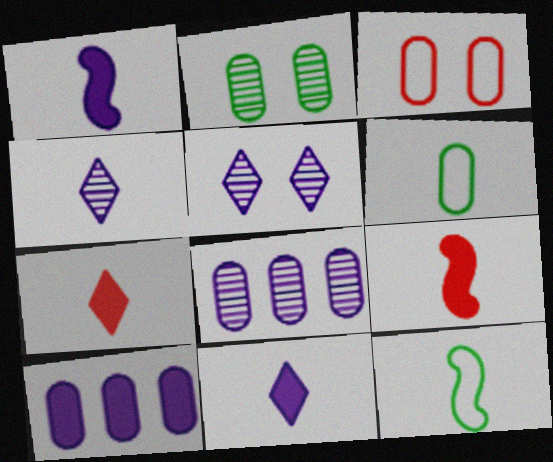[[4, 6, 9]]